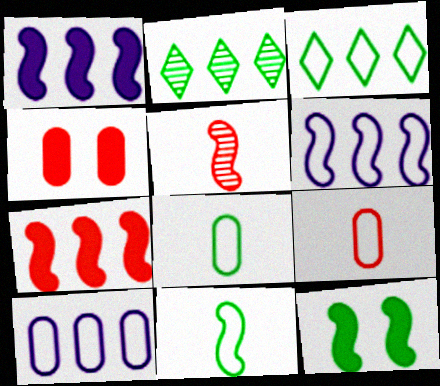[[2, 7, 10], 
[2, 8, 12], 
[5, 6, 12]]